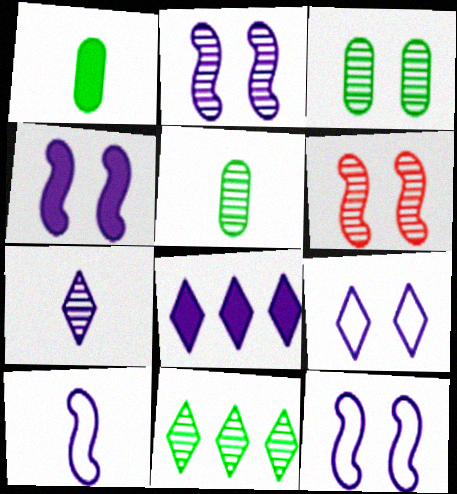[[2, 4, 12], 
[7, 8, 9]]